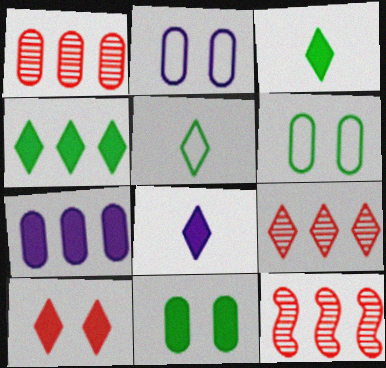[[1, 9, 12], 
[2, 3, 12], 
[4, 8, 10], 
[6, 8, 12]]